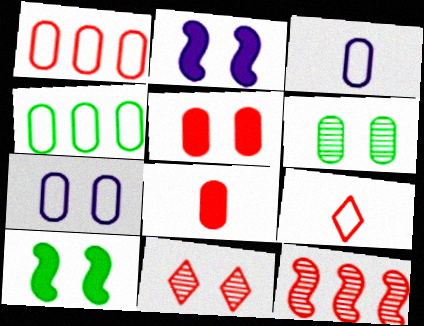[[5, 6, 7], 
[5, 9, 12], 
[7, 10, 11]]